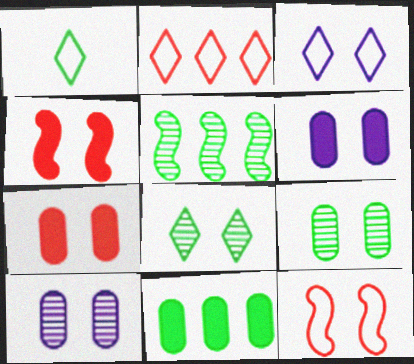[[1, 2, 3], 
[3, 4, 9], 
[6, 8, 12]]